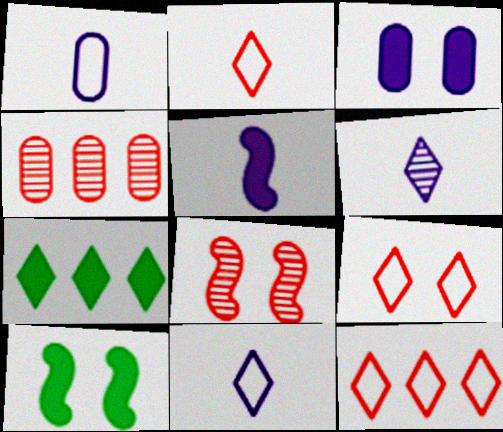[[1, 5, 6], 
[1, 7, 8], 
[2, 9, 12], 
[4, 10, 11], 
[6, 7, 9]]